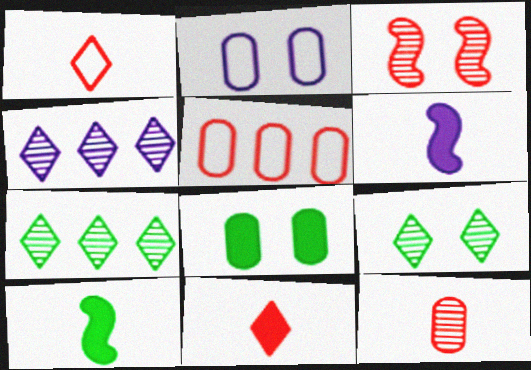[[2, 4, 6], 
[3, 5, 11], 
[5, 6, 9]]